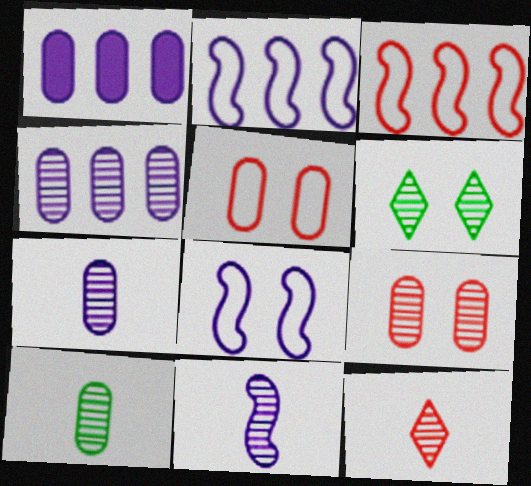[[1, 5, 10], 
[4, 9, 10], 
[10, 11, 12]]